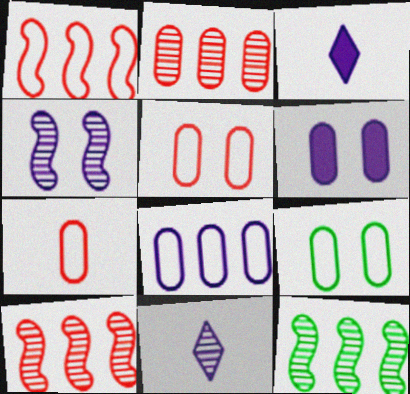[[3, 4, 8], 
[3, 5, 12], 
[3, 9, 10], 
[7, 8, 9]]